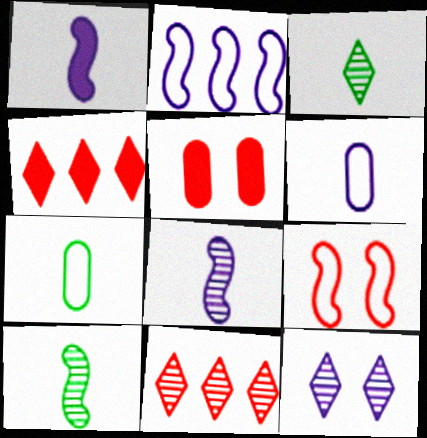[[2, 3, 5], 
[3, 11, 12]]